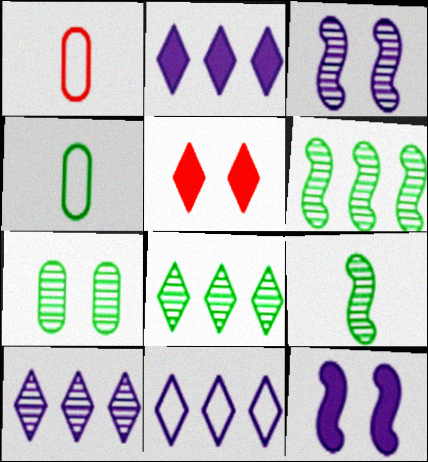[[1, 8, 12], 
[2, 10, 11], 
[7, 8, 9]]